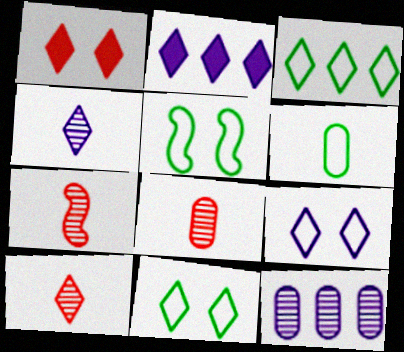[[1, 3, 4], 
[2, 4, 9], 
[2, 5, 8], 
[2, 10, 11], 
[3, 5, 6], 
[7, 8, 10]]